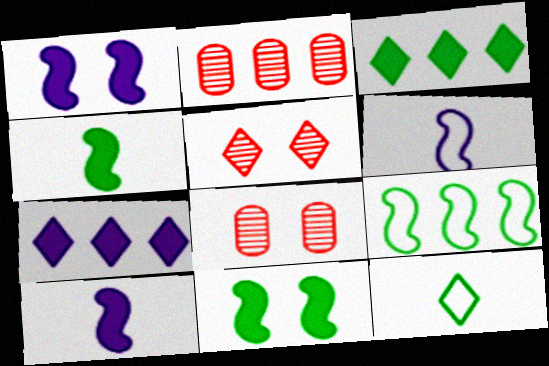[[1, 2, 12], 
[2, 7, 9], 
[3, 6, 8], 
[5, 7, 12]]